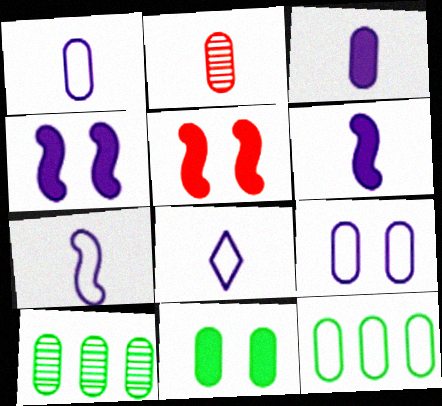[[1, 7, 8], 
[5, 8, 10]]